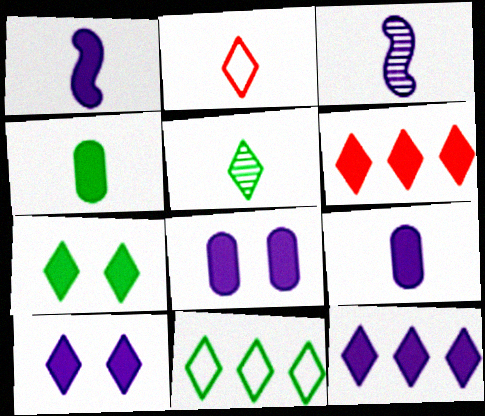[[1, 8, 12], 
[2, 3, 4], 
[5, 7, 11]]